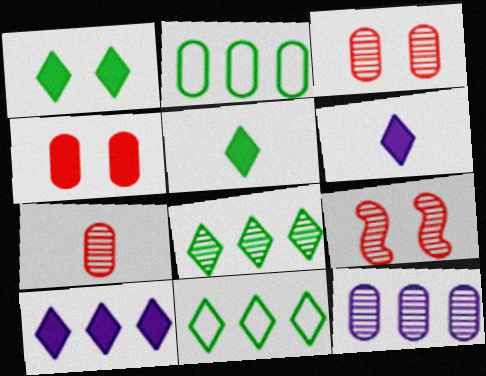[[2, 6, 9]]